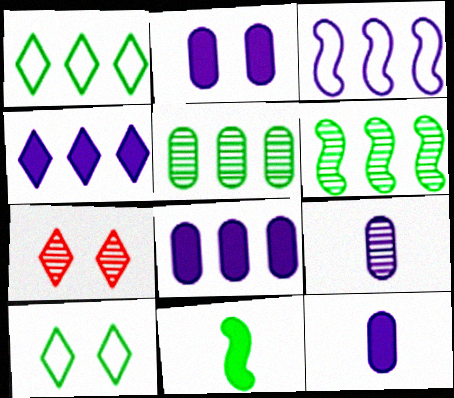[[2, 8, 12], 
[5, 10, 11], 
[6, 7, 9]]